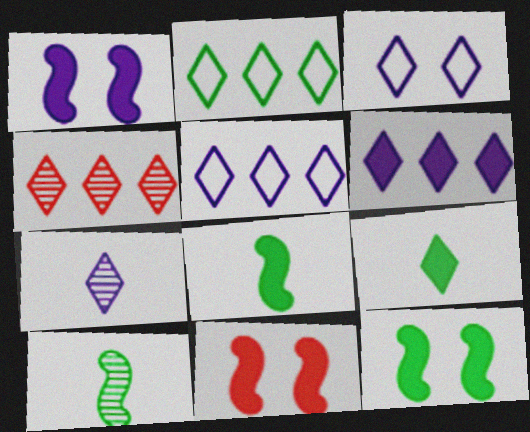[[1, 11, 12], 
[2, 4, 6], 
[3, 4, 9], 
[3, 6, 7]]